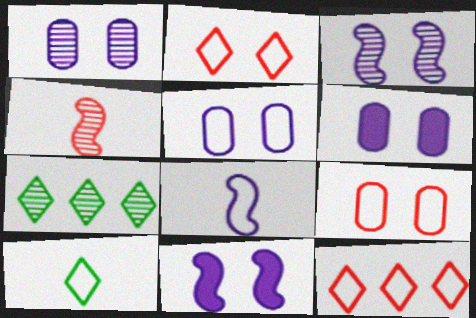[[1, 4, 7], 
[1, 5, 6]]